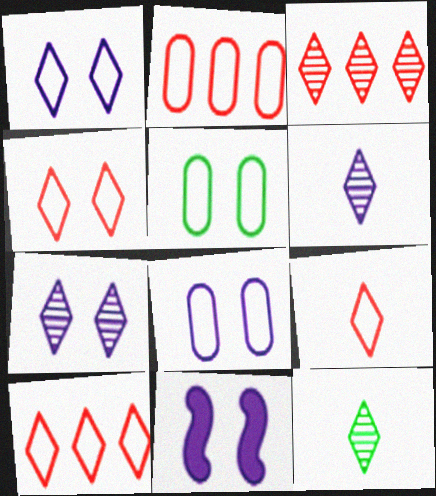[[2, 11, 12], 
[3, 7, 12], 
[4, 9, 10], 
[7, 8, 11]]